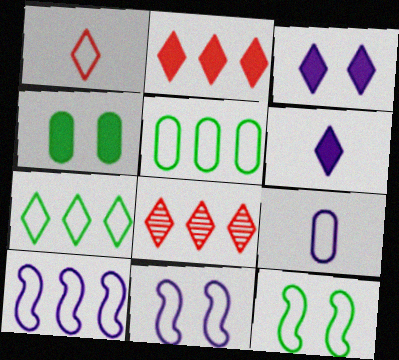[[1, 5, 11]]